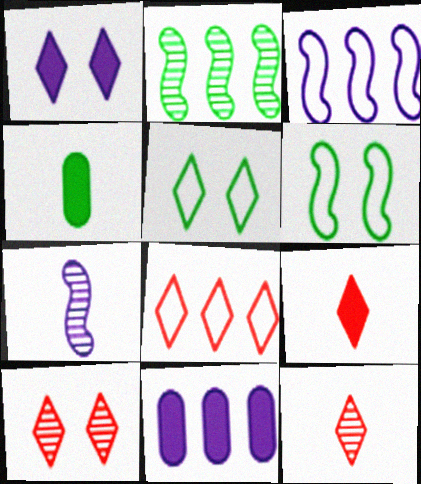[[1, 5, 10], 
[2, 4, 5], 
[2, 8, 11], 
[3, 4, 10], 
[6, 11, 12], 
[8, 9, 10]]